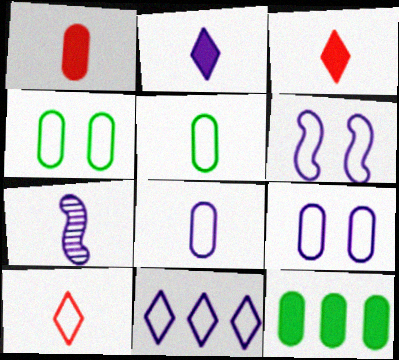[[2, 7, 8], 
[3, 5, 7], 
[6, 8, 11]]